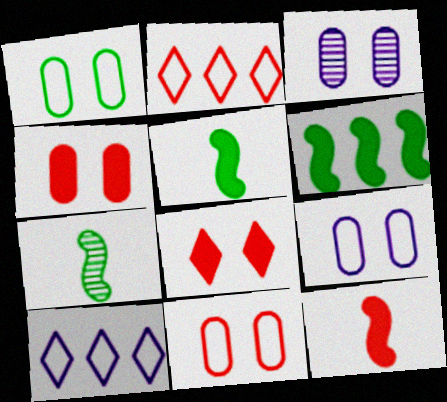[[1, 3, 4], 
[1, 9, 11], 
[2, 3, 5], 
[4, 7, 10]]